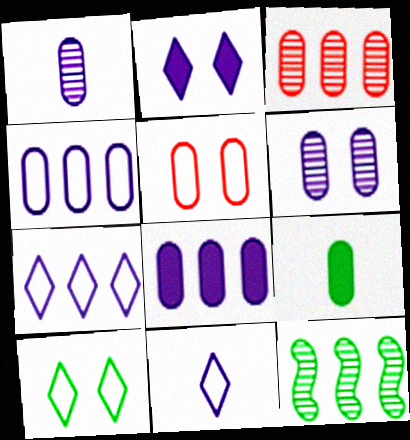[[9, 10, 12]]